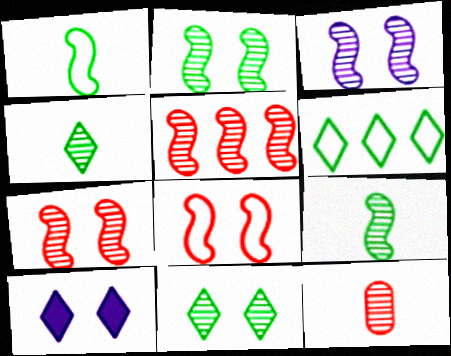[[2, 3, 7], 
[3, 5, 9]]